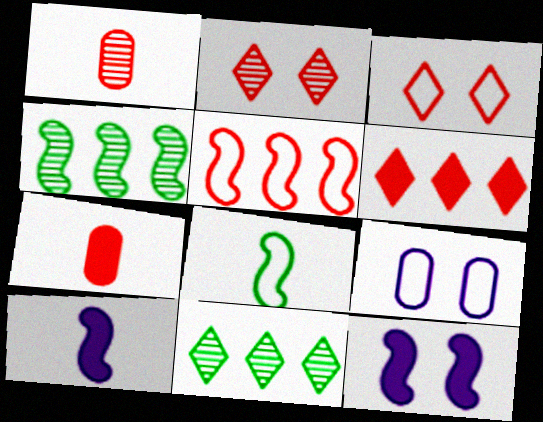[[2, 5, 7]]